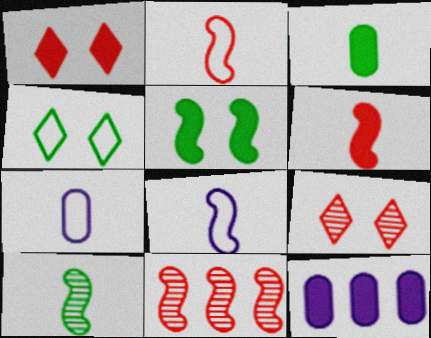[[5, 8, 11], 
[6, 8, 10]]